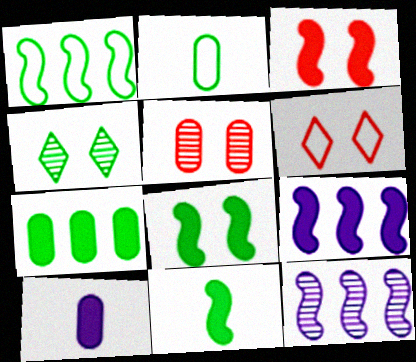[[3, 5, 6], 
[3, 9, 11]]